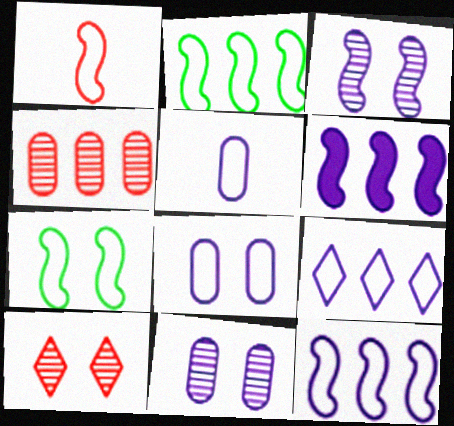[[1, 7, 12]]